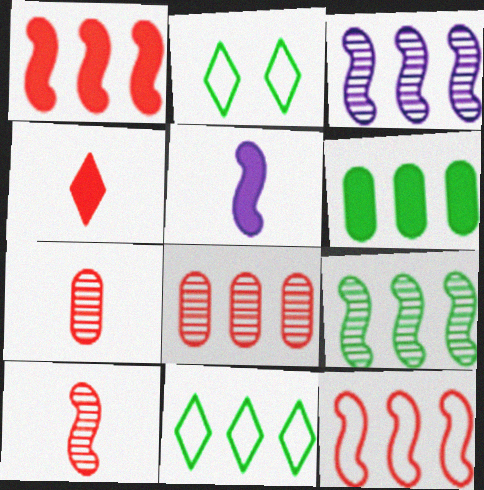[[2, 5, 8], 
[6, 9, 11]]